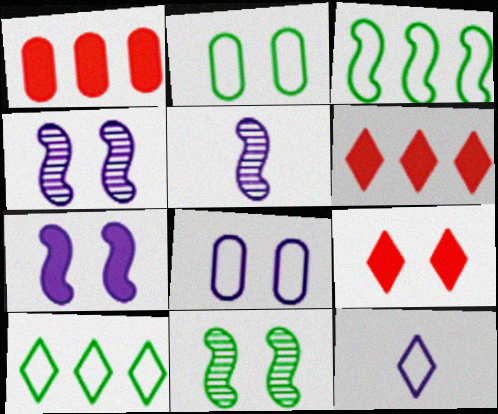[[1, 11, 12], 
[2, 4, 9], 
[2, 5, 6], 
[8, 9, 11]]